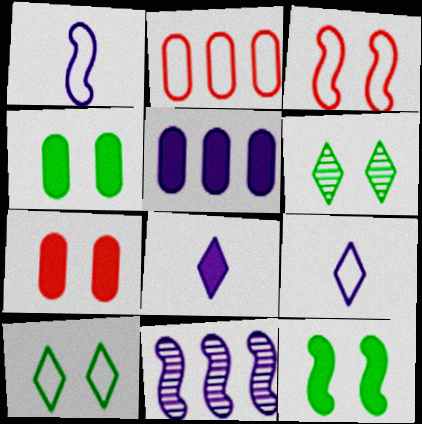[[1, 2, 10]]